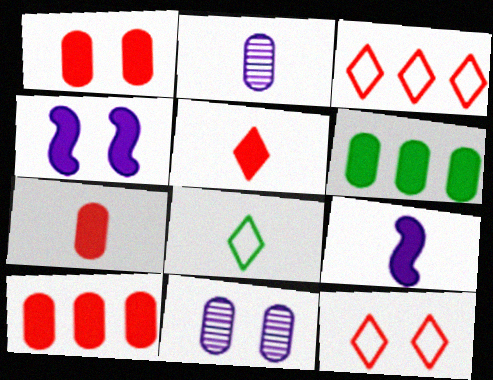[[1, 7, 10], 
[4, 5, 6]]